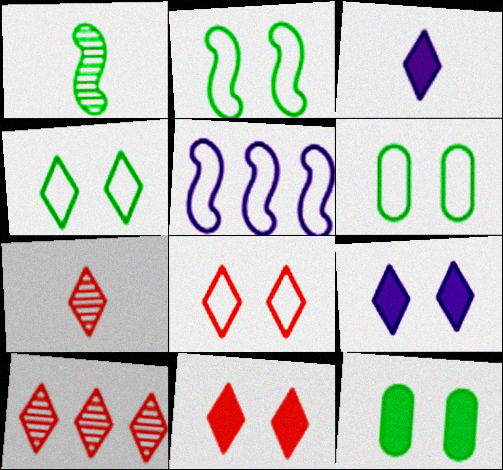[[2, 4, 6], 
[3, 4, 10], 
[5, 7, 12]]